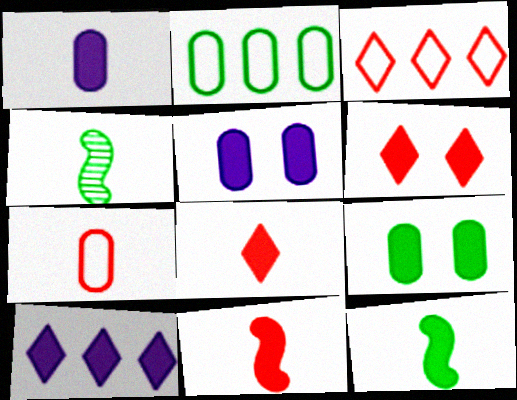[[1, 8, 12], 
[3, 4, 5], 
[9, 10, 11]]